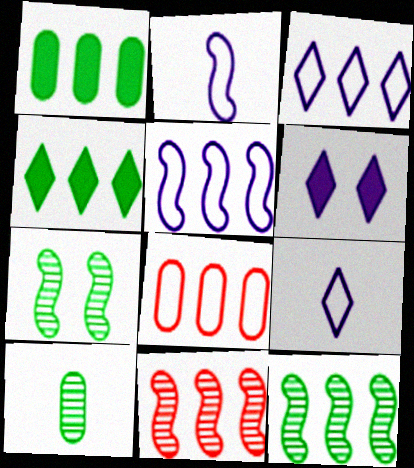[[1, 3, 11]]